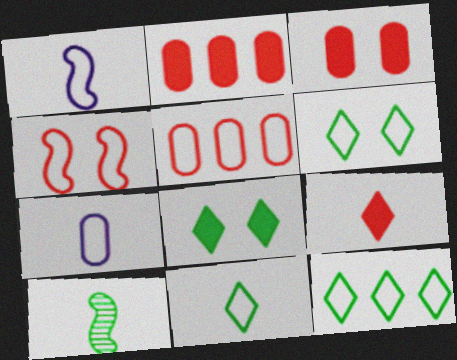[[1, 5, 6], 
[4, 7, 12], 
[6, 11, 12], 
[7, 9, 10]]